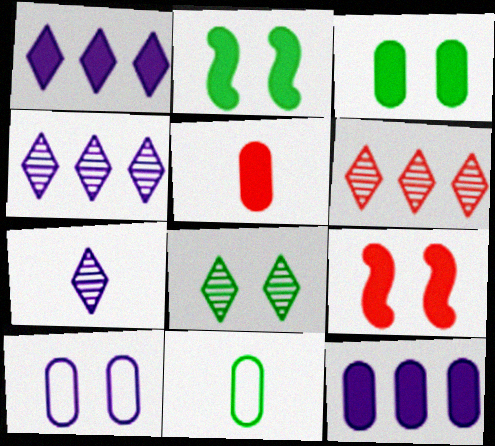[[1, 2, 5], 
[3, 5, 12], 
[4, 9, 11], 
[6, 7, 8], 
[8, 9, 10]]